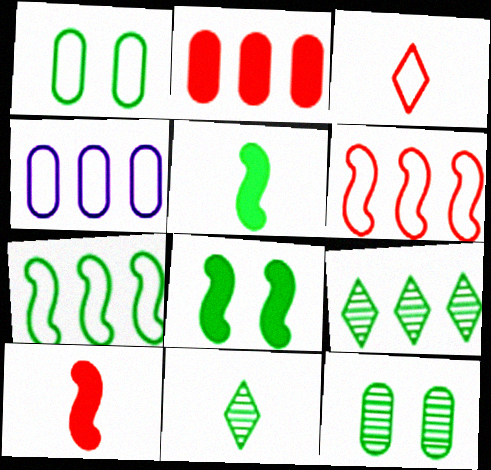[[1, 5, 9]]